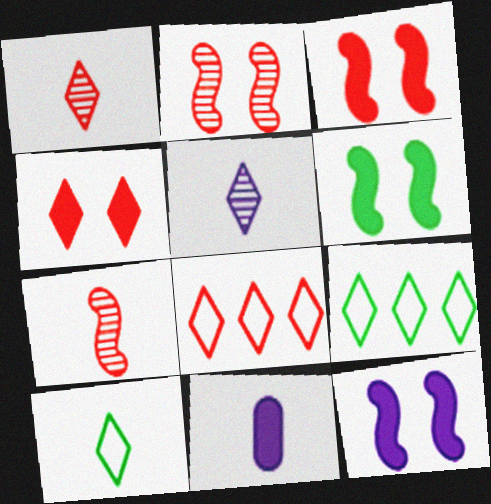[[1, 4, 8], 
[2, 9, 11], 
[3, 6, 12], 
[4, 5, 9], 
[7, 10, 11]]